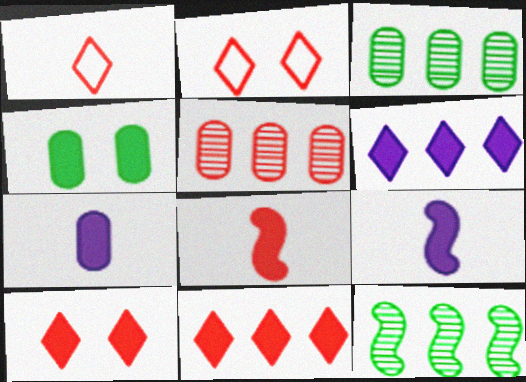[[2, 3, 9], 
[2, 5, 8], 
[2, 7, 12], 
[4, 6, 8], 
[4, 9, 11]]